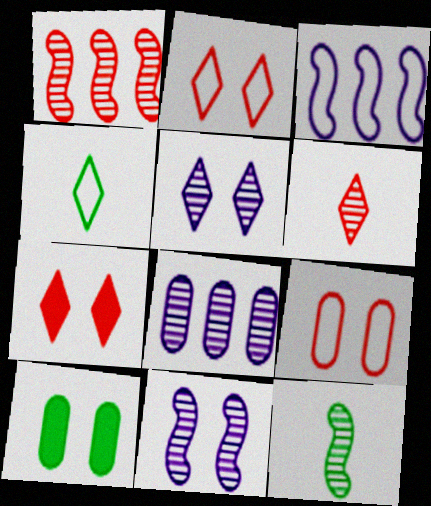[[1, 11, 12], 
[2, 10, 11], 
[3, 4, 9], 
[3, 6, 10]]